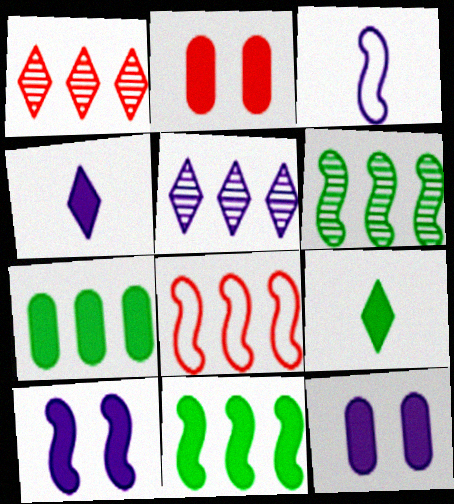[[2, 4, 11], 
[3, 5, 12], 
[5, 7, 8]]